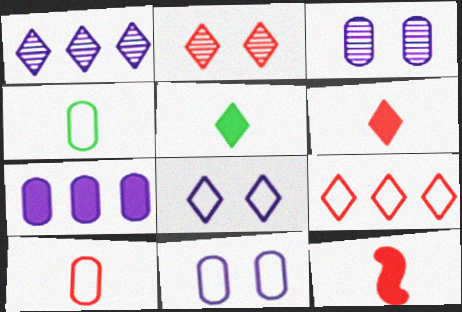[[2, 6, 9]]